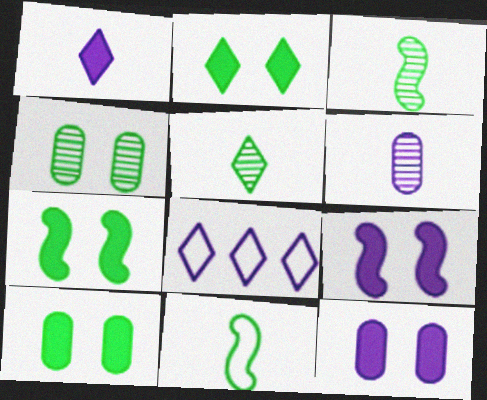[[2, 7, 10], 
[6, 8, 9]]